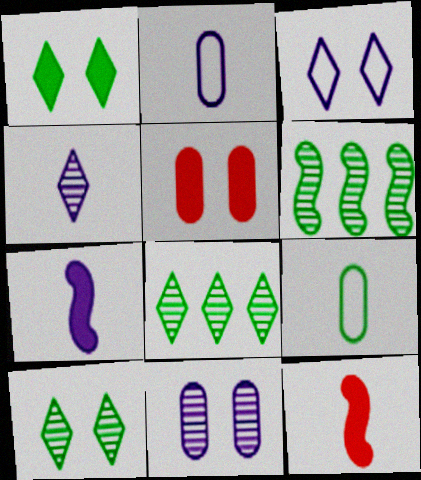[[1, 6, 9], 
[2, 4, 7], 
[4, 9, 12]]